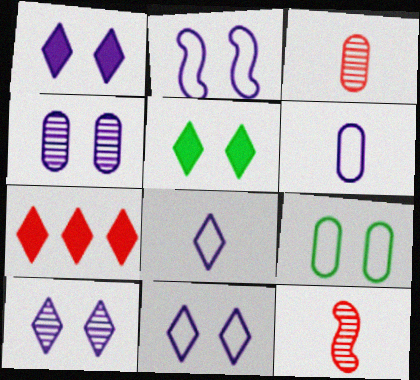[[1, 2, 4], 
[1, 10, 11]]